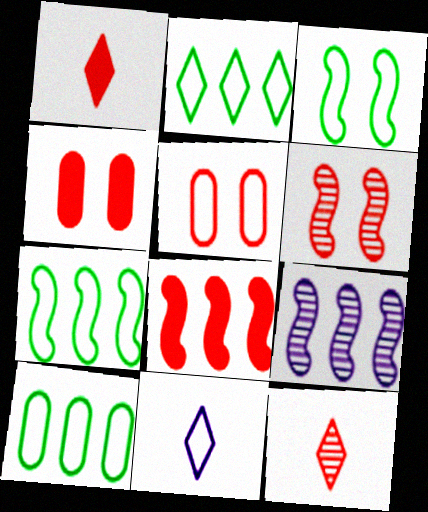[[1, 4, 8], 
[2, 7, 10], 
[5, 7, 11], 
[5, 8, 12], 
[7, 8, 9]]